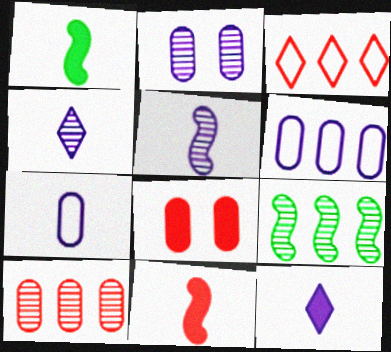[[1, 2, 3], 
[5, 7, 12]]